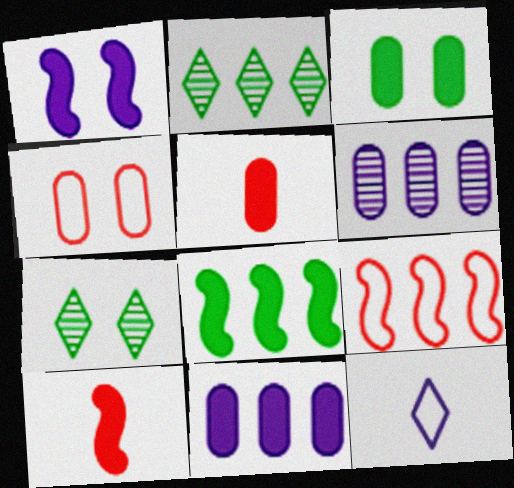[[1, 4, 7], 
[1, 6, 12], 
[1, 8, 10], 
[2, 9, 11], 
[3, 5, 11]]